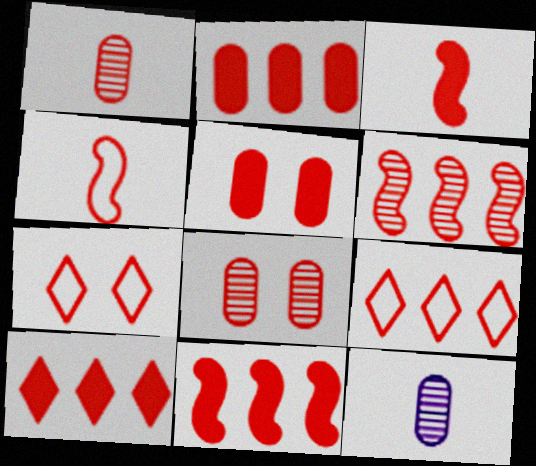[[1, 7, 11], 
[2, 6, 9], 
[2, 10, 11], 
[3, 5, 10], 
[3, 8, 9], 
[4, 8, 10]]